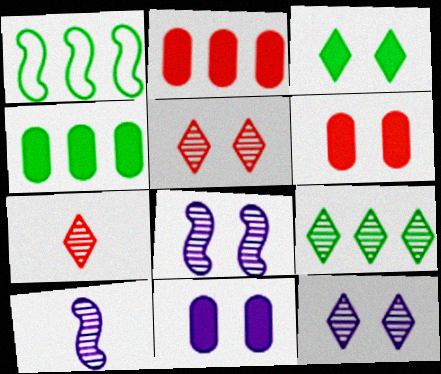[[1, 4, 9], 
[1, 7, 11], 
[7, 9, 12]]